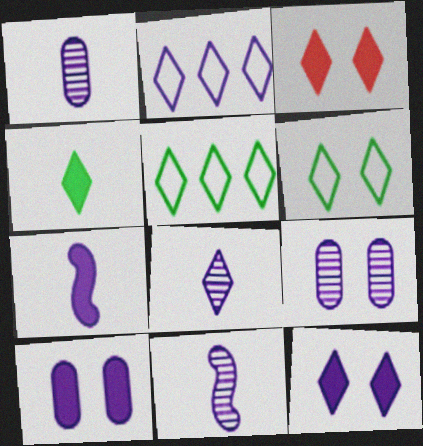[[1, 8, 11], 
[2, 7, 9], 
[2, 8, 12], 
[2, 10, 11], 
[3, 5, 8]]